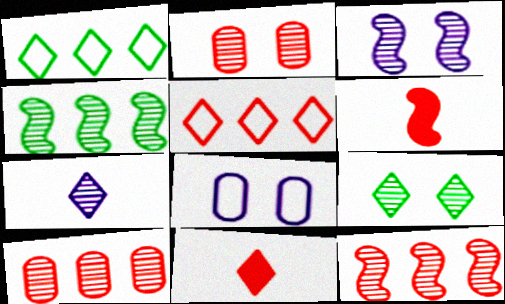[[2, 3, 9], 
[2, 4, 7], 
[2, 5, 6], 
[4, 8, 11]]